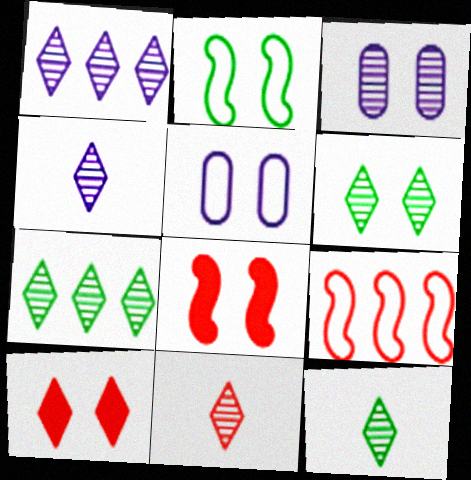[[1, 6, 11], 
[2, 3, 10], 
[4, 11, 12], 
[5, 6, 8], 
[6, 7, 12]]